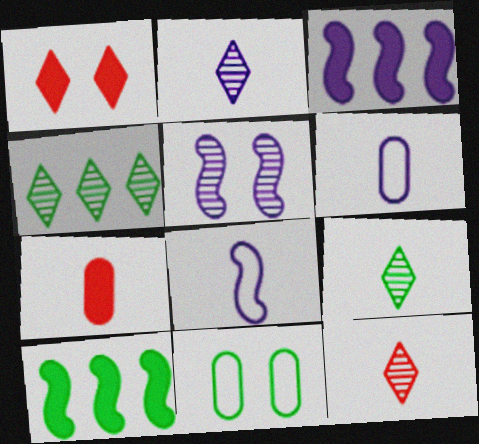[[1, 5, 11], 
[2, 9, 12], 
[3, 5, 8], 
[3, 11, 12], 
[7, 8, 9], 
[9, 10, 11]]